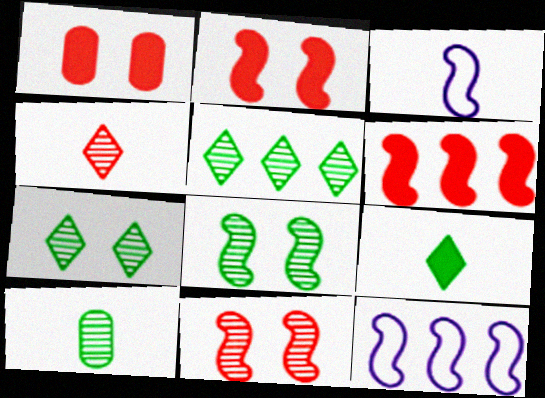[[1, 3, 5], 
[3, 6, 8], 
[5, 8, 10]]